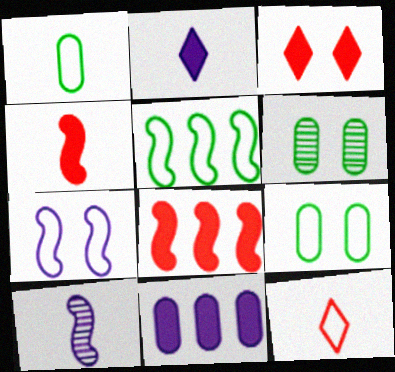[[3, 6, 7]]